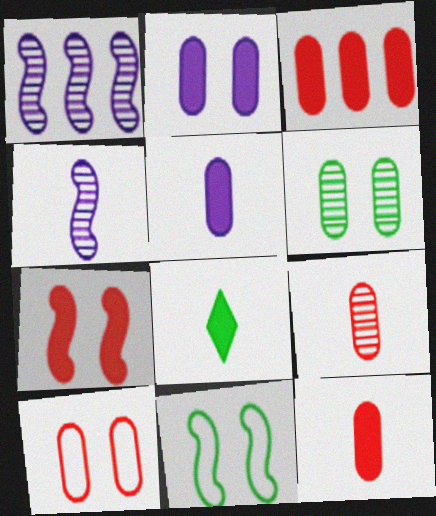[[1, 8, 10], 
[2, 6, 10], 
[3, 9, 10]]